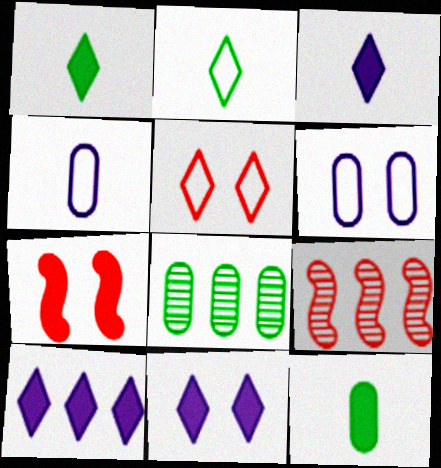[[1, 6, 9], 
[3, 10, 11], 
[7, 10, 12]]